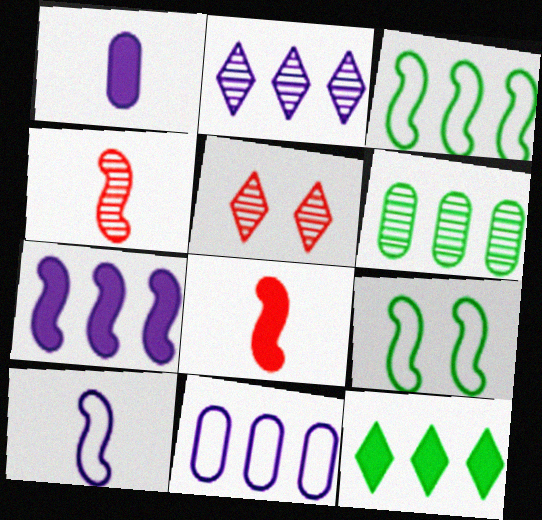[[1, 3, 5], 
[2, 7, 11], 
[3, 6, 12], 
[4, 7, 9]]